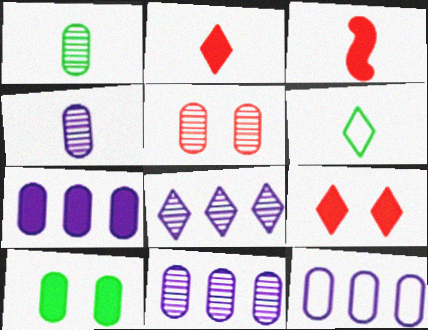[[1, 5, 11], 
[3, 4, 6], 
[6, 8, 9], 
[7, 11, 12]]